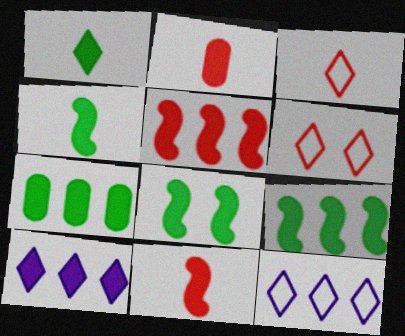[[1, 7, 8], 
[2, 8, 10], 
[4, 8, 9], 
[5, 7, 10]]